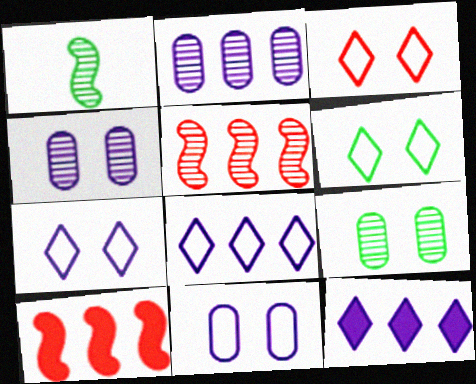[[3, 6, 7]]